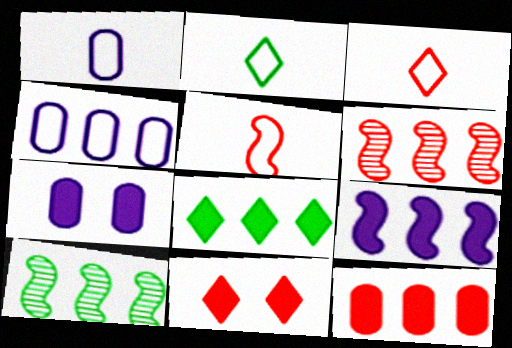[[1, 2, 5], 
[1, 10, 11], 
[2, 6, 7], 
[3, 7, 10], 
[4, 6, 8], 
[8, 9, 12]]